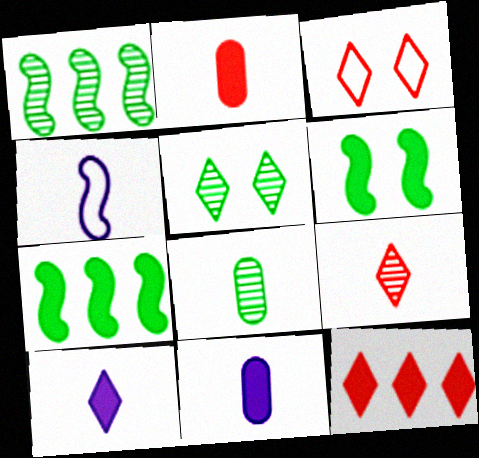[[1, 3, 11], 
[1, 5, 8], 
[3, 9, 12], 
[6, 11, 12]]